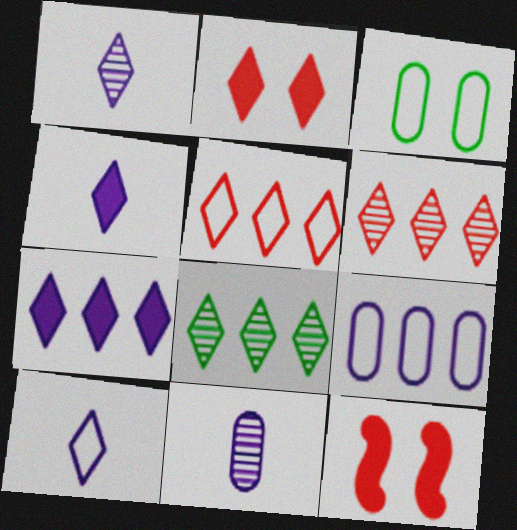[[1, 4, 10], 
[2, 8, 10], 
[5, 7, 8]]